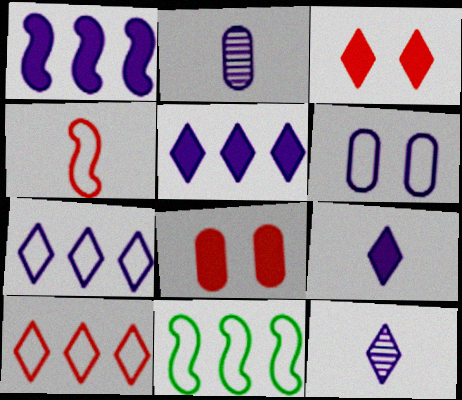[[1, 6, 12], 
[2, 3, 11], 
[8, 11, 12]]